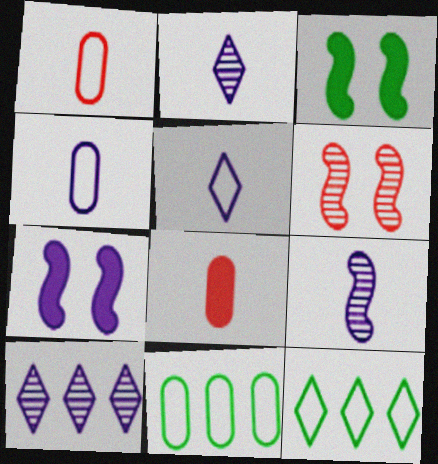[[1, 3, 10], 
[4, 7, 10]]